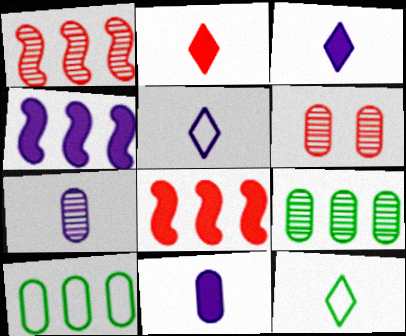[[4, 6, 12], 
[6, 7, 9], 
[6, 10, 11]]